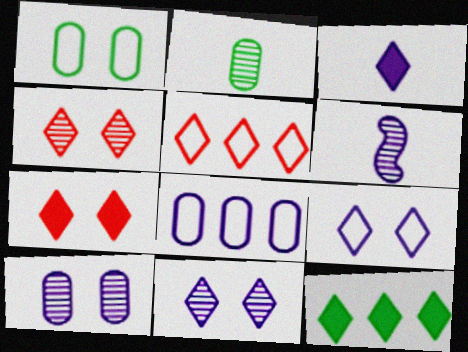[[3, 7, 12]]